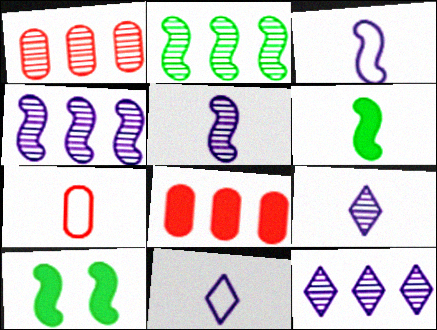[[1, 2, 12], 
[1, 10, 11], 
[6, 7, 9], 
[7, 10, 12]]